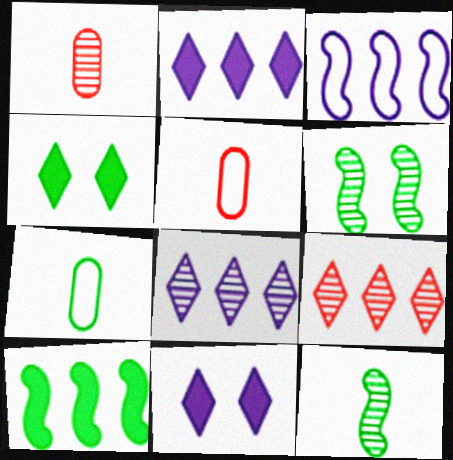[[1, 3, 4], 
[1, 6, 8], 
[2, 5, 6]]